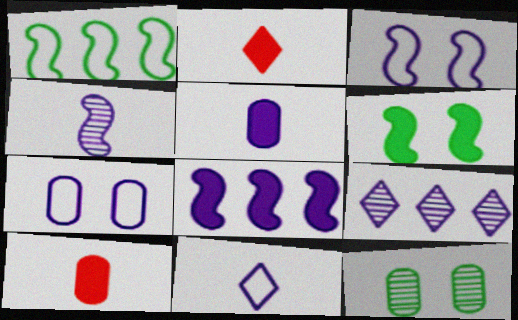[[3, 4, 8], 
[3, 5, 9], 
[4, 5, 11]]